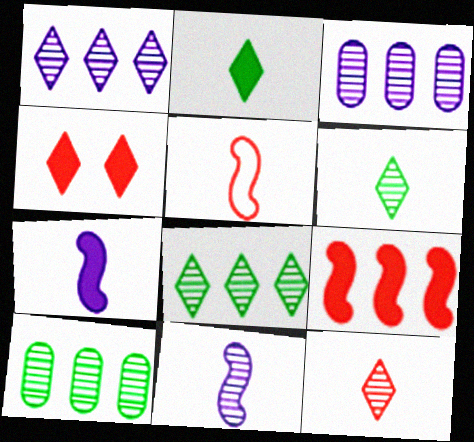[]